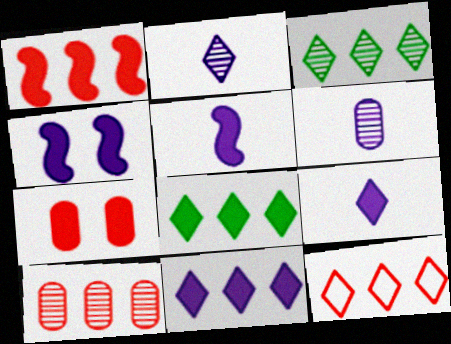[[1, 10, 12], 
[3, 11, 12], 
[5, 7, 8]]